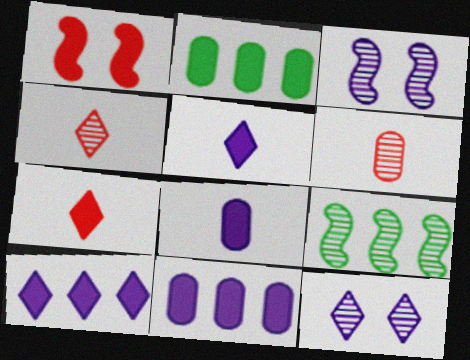[[1, 2, 5], 
[6, 9, 12]]